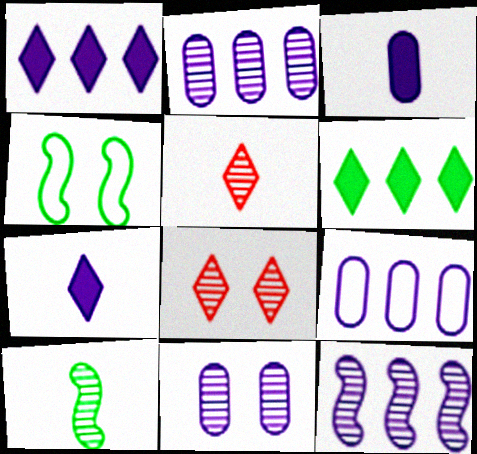[[1, 9, 12], 
[2, 8, 10], 
[3, 9, 11]]